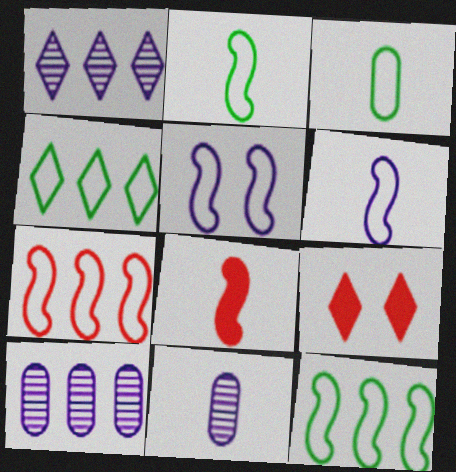[[2, 5, 7], 
[2, 9, 10], 
[9, 11, 12]]